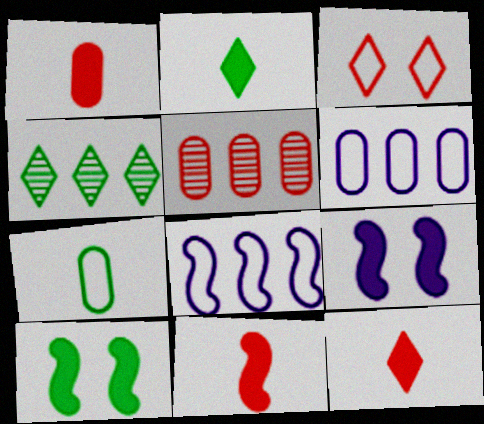[[1, 11, 12], 
[3, 5, 11], 
[3, 7, 8], 
[4, 7, 10]]